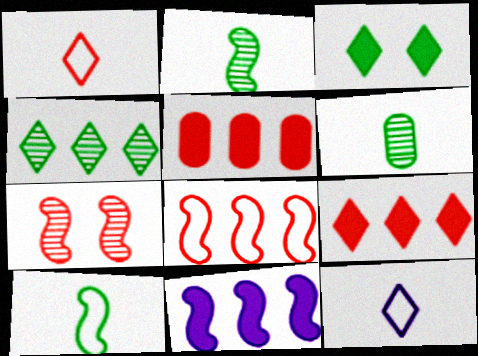[[1, 5, 7], 
[7, 10, 11]]